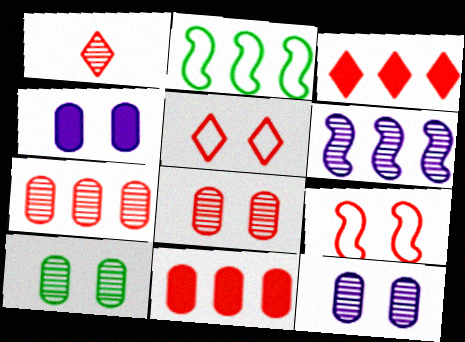[[1, 2, 4], 
[1, 3, 5], 
[1, 6, 10], 
[1, 9, 11], 
[8, 10, 12]]